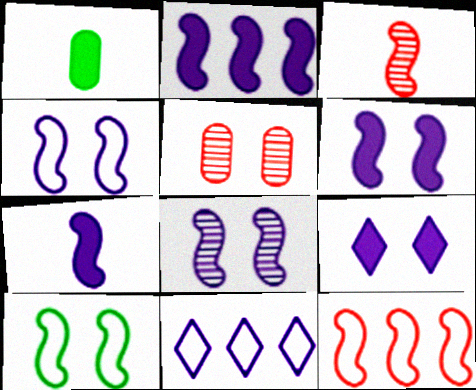[[2, 3, 10], 
[2, 6, 7], 
[4, 6, 8], 
[5, 9, 10]]